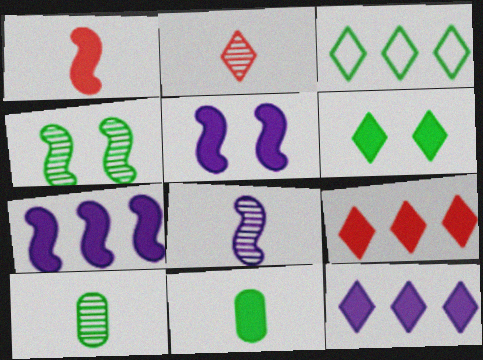[[2, 8, 10], 
[3, 4, 11], 
[5, 9, 11]]